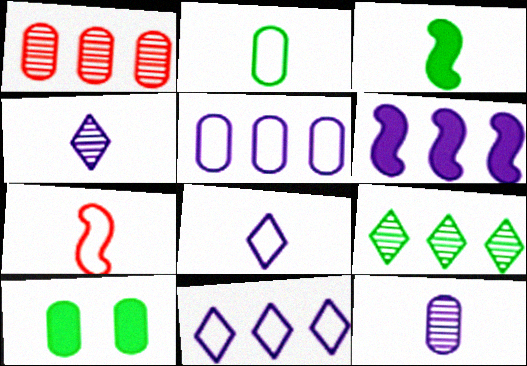[[2, 7, 8]]